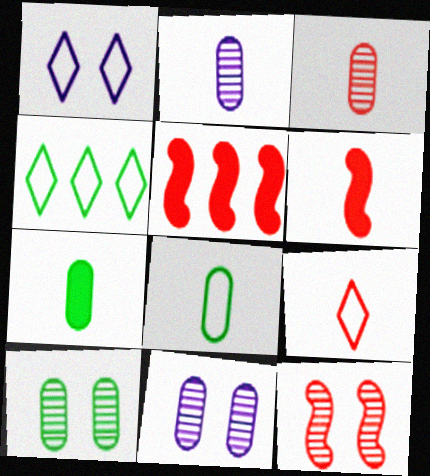[[1, 4, 9], 
[3, 6, 9], 
[4, 6, 11]]